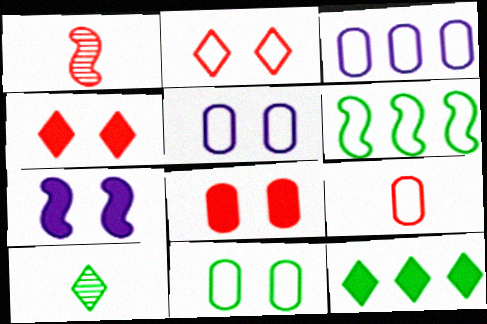[[1, 5, 12], 
[1, 6, 7], 
[3, 9, 11]]